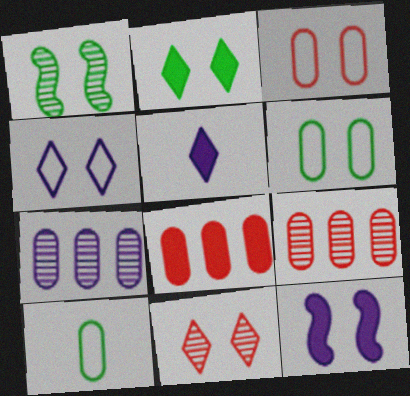[[1, 2, 6], 
[2, 4, 11], 
[6, 11, 12]]